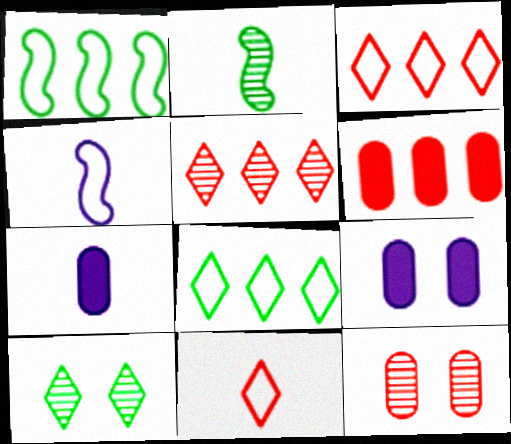[[2, 3, 9], 
[2, 7, 11], 
[4, 6, 10]]